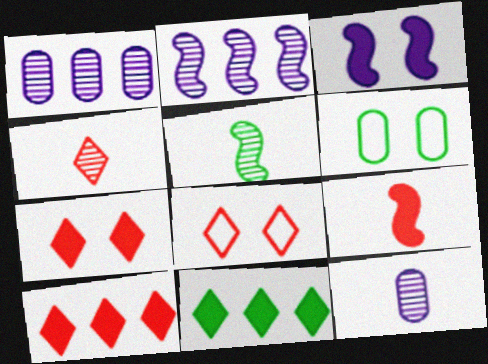[[4, 5, 12], 
[4, 8, 10], 
[5, 6, 11]]